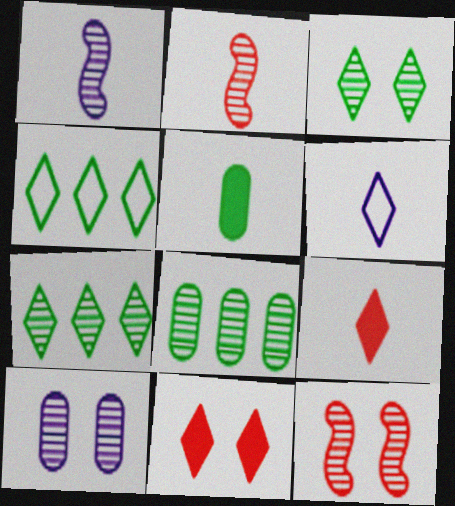[[2, 5, 6], 
[2, 7, 10], 
[3, 10, 12], 
[6, 7, 11]]